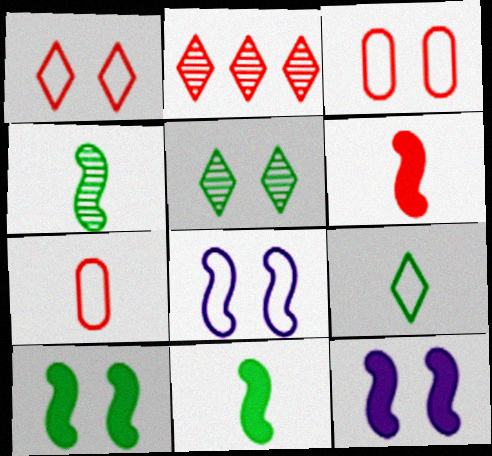[[2, 3, 6], 
[3, 5, 12]]